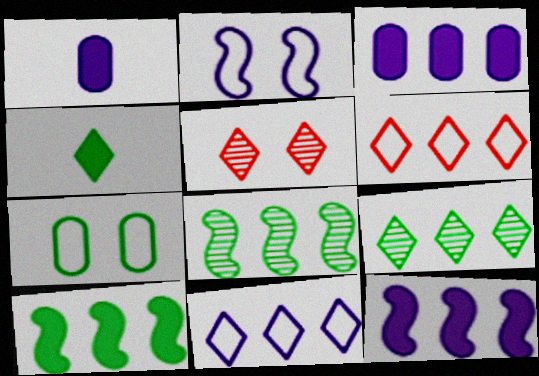[[3, 6, 8], 
[4, 5, 11], 
[4, 7, 8]]